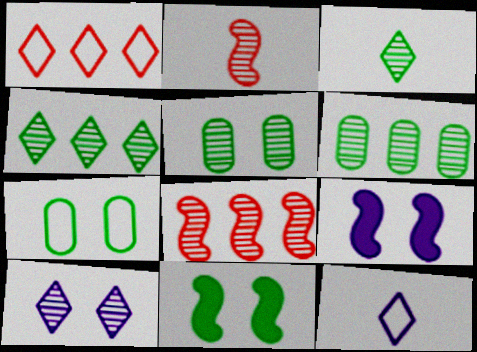[[2, 6, 10]]